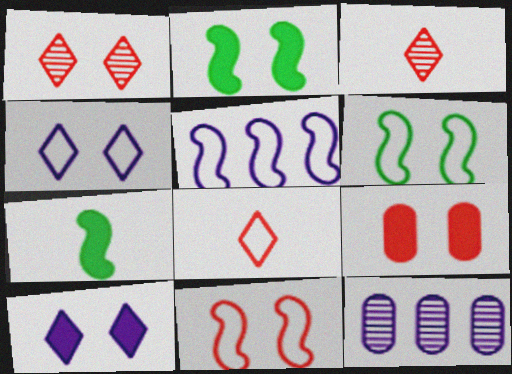[[1, 9, 11], 
[2, 8, 12], 
[2, 9, 10]]